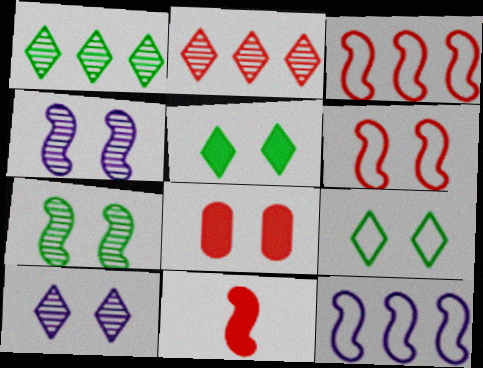[[4, 8, 9], 
[7, 11, 12]]